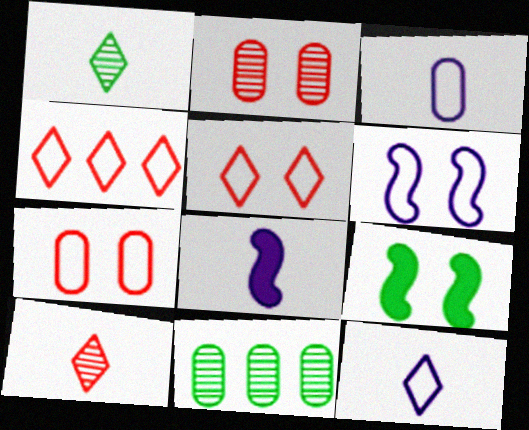[[5, 8, 11]]